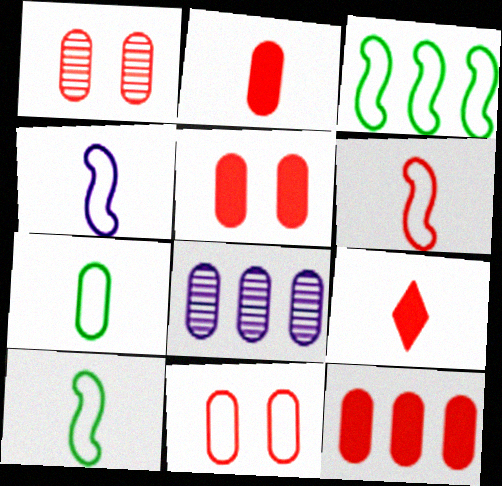[[1, 5, 11], 
[2, 5, 12], 
[4, 6, 10], 
[5, 7, 8]]